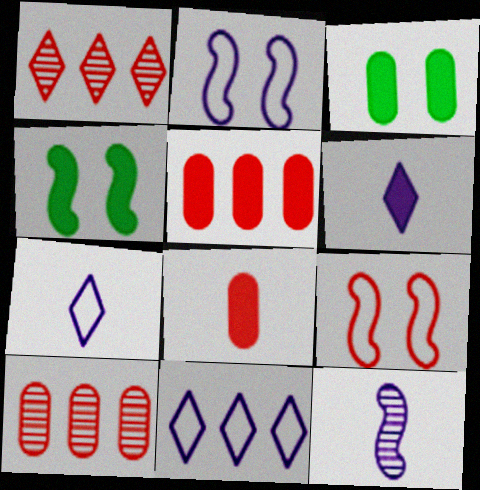[[1, 8, 9], 
[4, 5, 6], 
[4, 7, 10]]